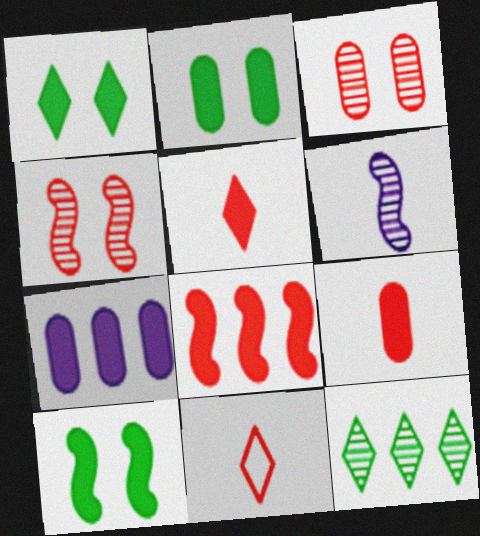[[1, 2, 10], 
[2, 7, 9], 
[3, 6, 12], 
[3, 8, 11], 
[5, 7, 10]]